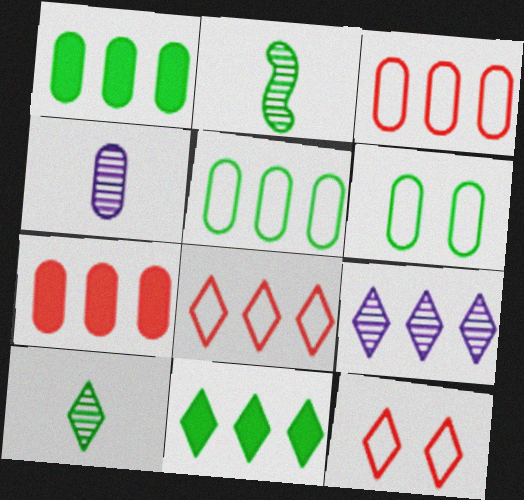[[2, 6, 11], 
[4, 6, 7], 
[8, 9, 11]]